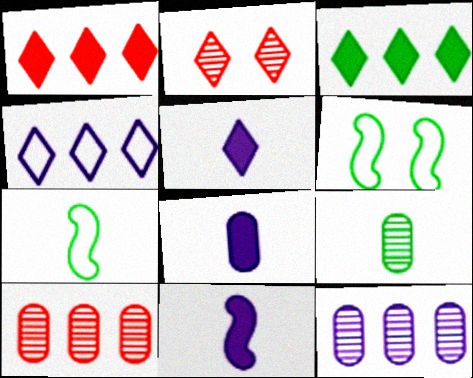[[3, 6, 9], 
[5, 6, 10], 
[5, 8, 11]]